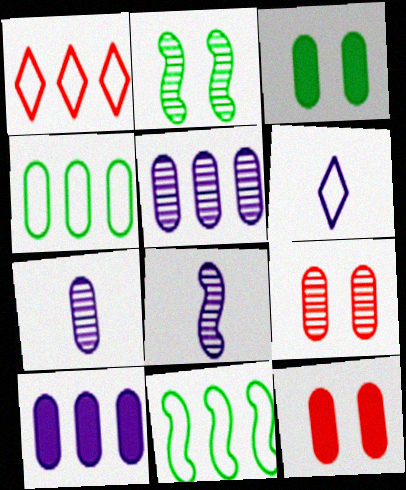[[1, 3, 8], 
[4, 7, 12]]